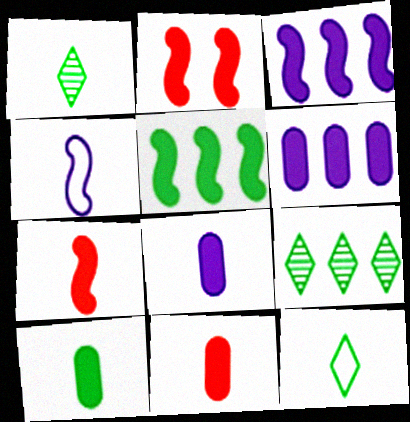[[1, 4, 11], 
[8, 10, 11]]